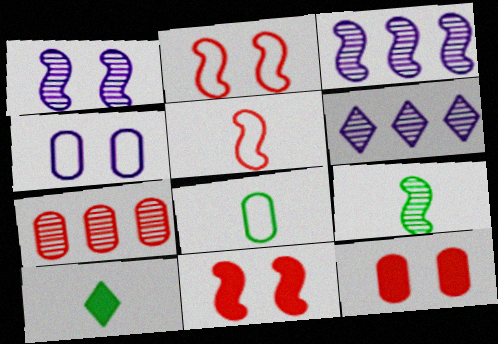[[6, 8, 11], 
[8, 9, 10]]